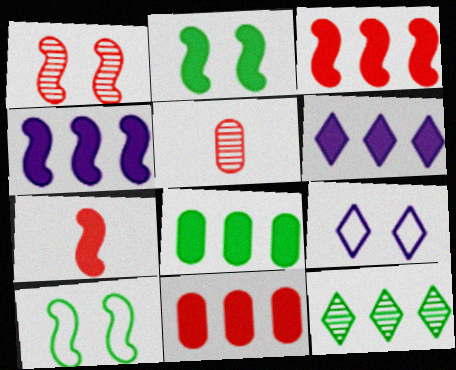[[2, 4, 7], 
[3, 6, 8], 
[5, 6, 10]]